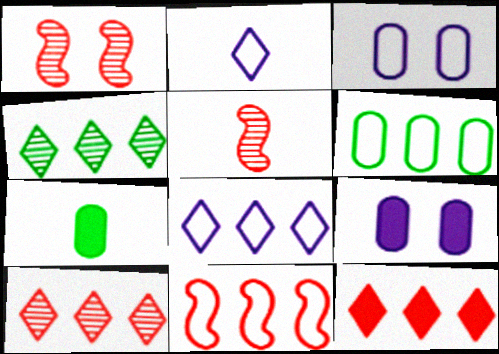[[1, 7, 8], 
[2, 5, 7], 
[4, 8, 12], 
[6, 8, 11]]